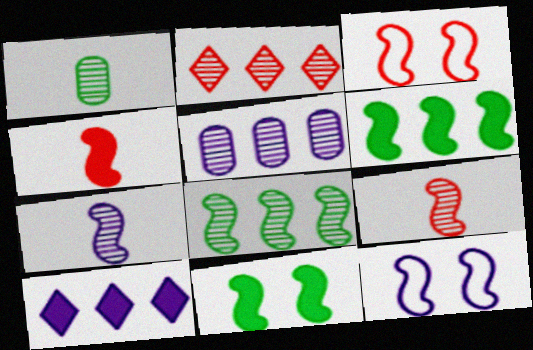[[1, 3, 10], 
[2, 5, 8], 
[3, 6, 7], 
[4, 8, 12], 
[6, 9, 12]]